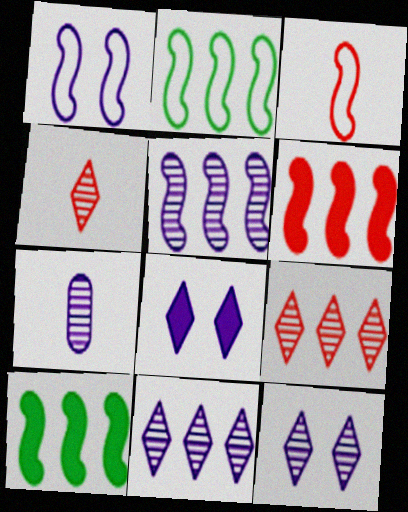[[1, 2, 3], 
[2, 5, 6], 
[5, 7, 12]]